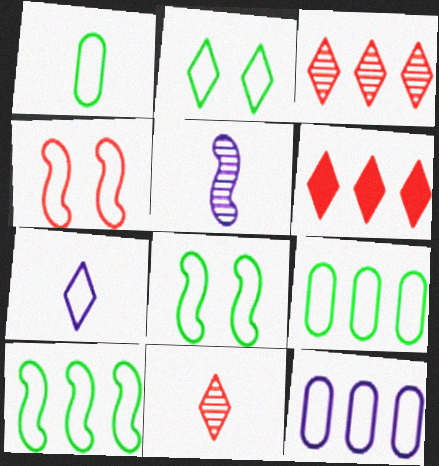[[1, 2, 10], 
[4, 7, 9]]